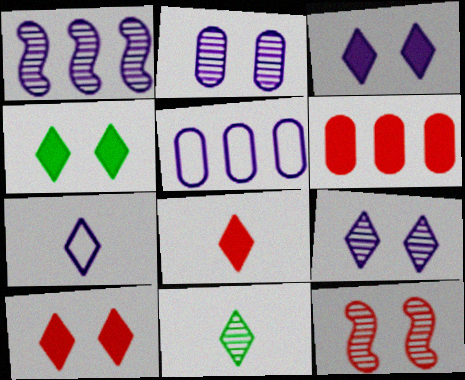[[3, 4, 10], 
[7, 8, 11]]